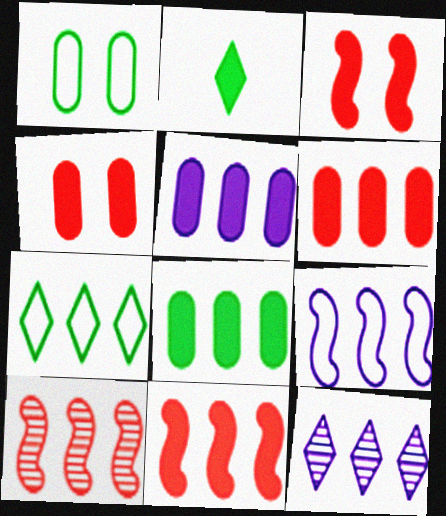[[2, 3, 5], 
[5, 6, 8], 
[5, 7, 10], 
[5, 9, 12]]